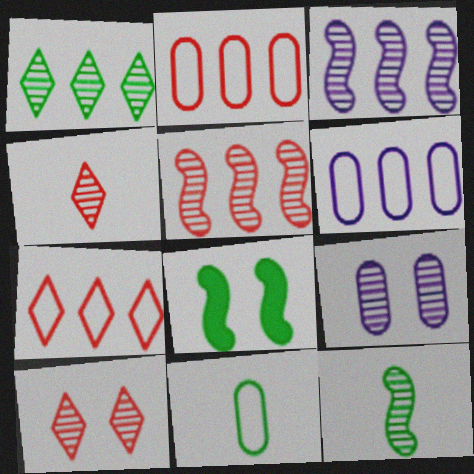[[1, 8, 11], 
[4, 6, 8]]